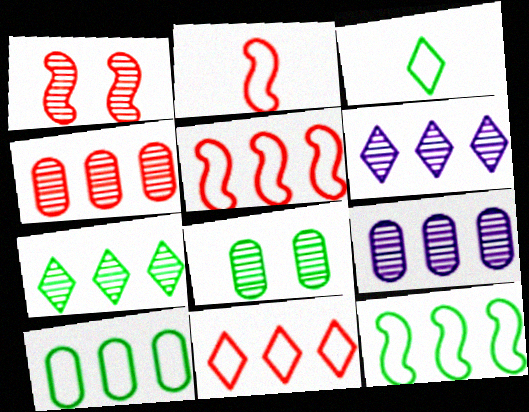[]